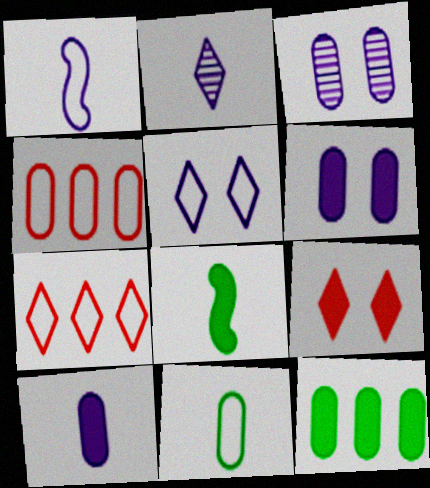[[1, 2, 10], 
[3, 7, 8]]